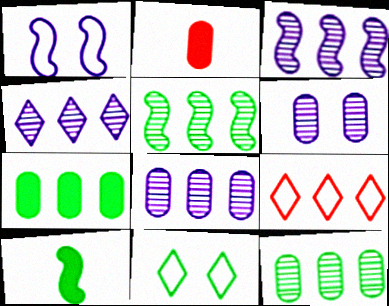[[2, 3, 11], 
[3, 4, 8], 
[3, 7, 9], 
[6, 9, 10], 
[10, 11, 12]]